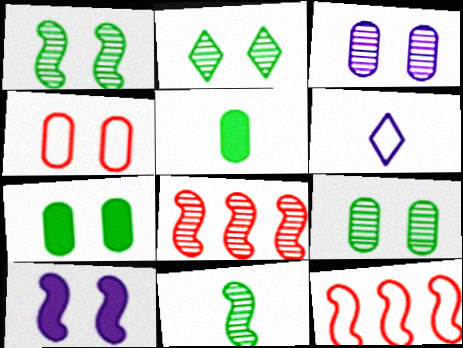[[1, 2, 9], 
[2, 4, 10], 
[3, 4, 7], 
[6, 7, 8], 
[10, 11, 12]]